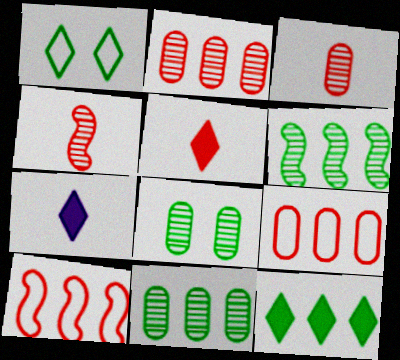[[7, 8, 10]]